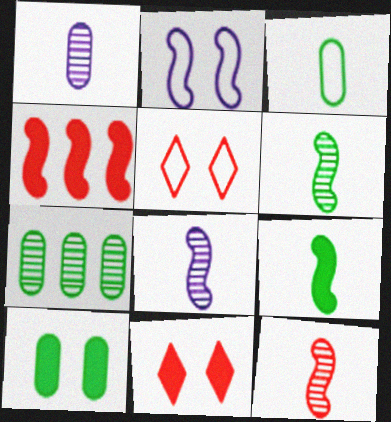[[2, 4, 6], 
[3, 7, 10], 
[6, 8, 12]]